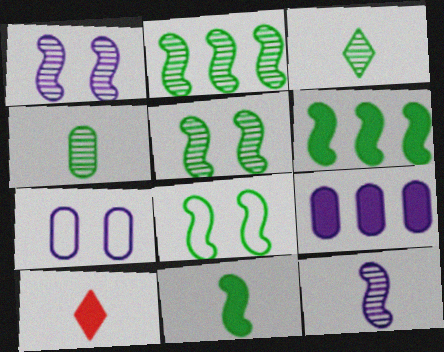[[2, 7, 10], 
[2, 8, 11]]